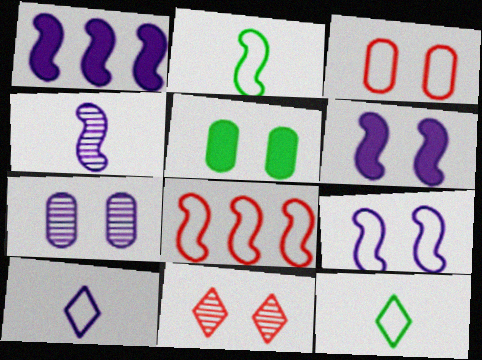[[1, 4, 9], 
[1, 7, 10], 
[2, 8, 9], 
[3, 5, 7], 
[5, 9, 11]]